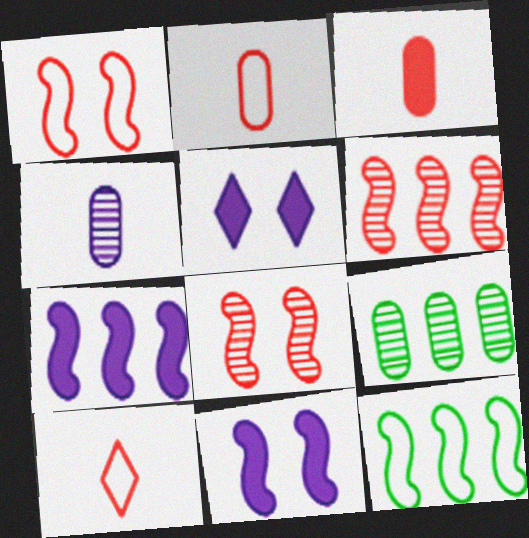[[6, 7, 12], 
[9, 10, 11]]